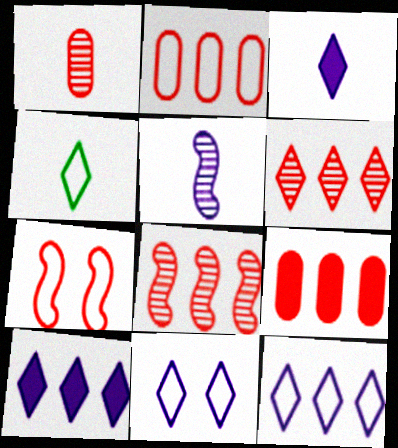[]